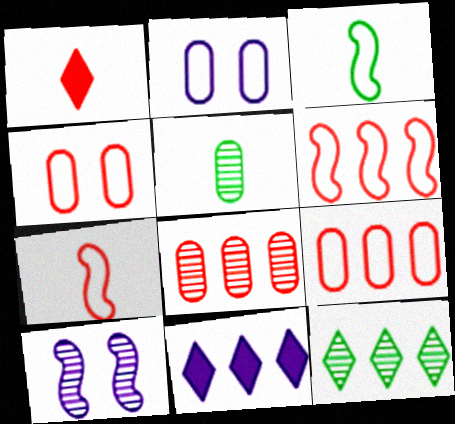[]